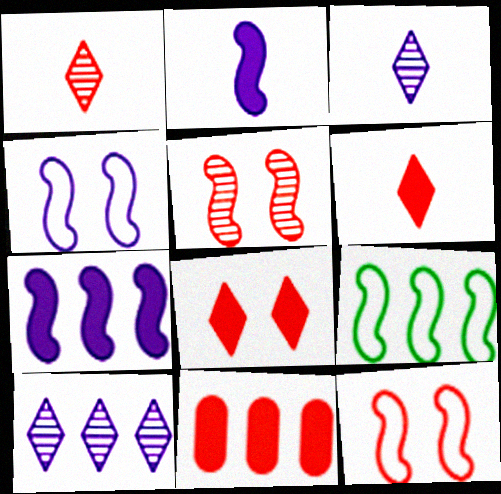[[1, 11, 12], 
[2, 5, 9], 
[9, 10, 11]]